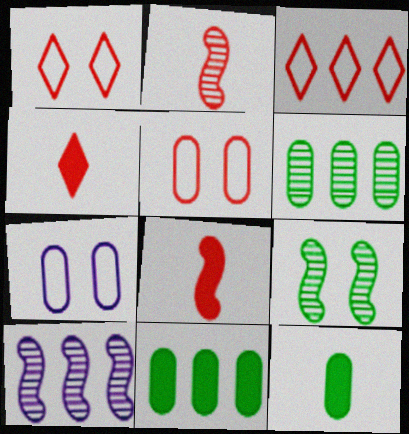[[1, 10, 12], 
[2, 9, 10], 
[3, 10, 11]]